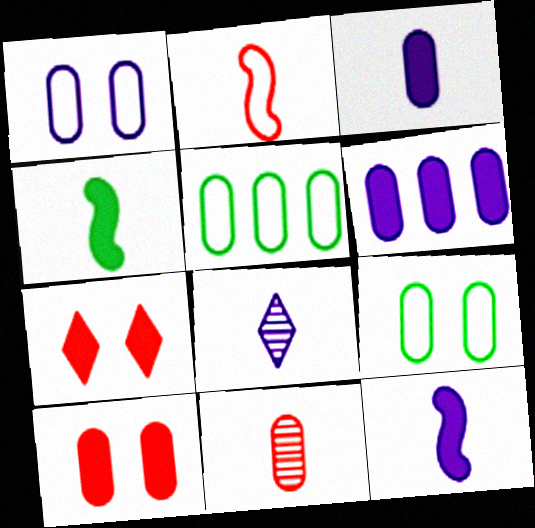[[4, 6, 7], 
[6, 9, 11]]